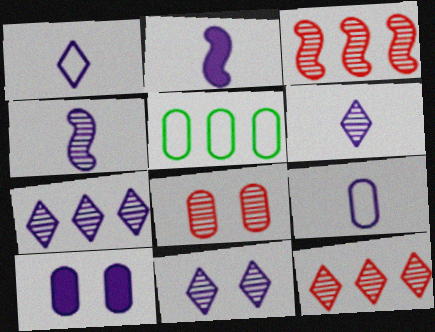[[2, 6, 9], 
[6, 7, 11]]